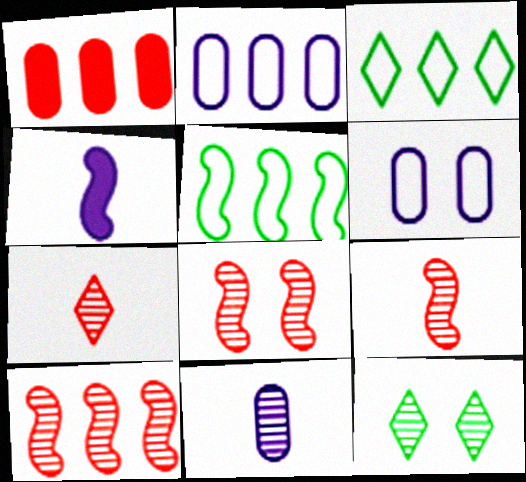[[4, 5, 8], 
[8, 9, 10], 
[10, 11, 12]]